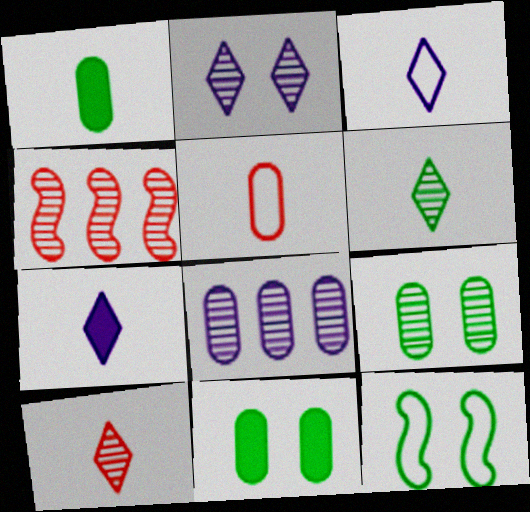[[3, 4, 11], 
[5, 8, 11]]